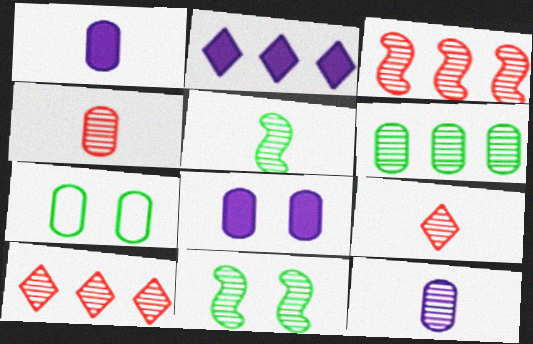[[5, 9, 12], 
[10, 11, 12]]